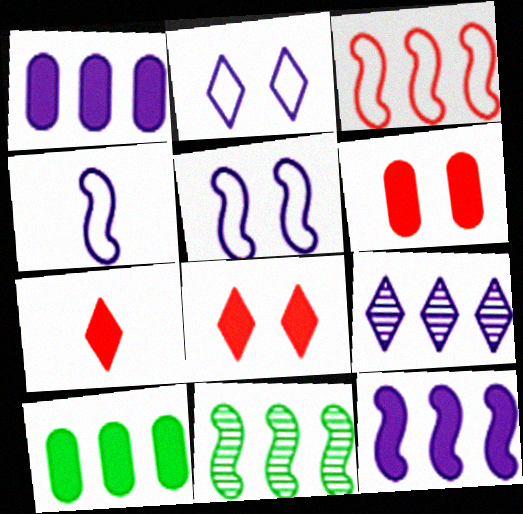[[3, 9, 10], 
[3, 11, 12]]